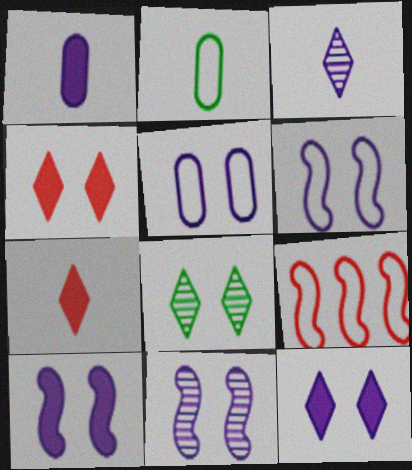[[1, 8, 9], 
[5, 11, 12], 
[6, 10, 11]]